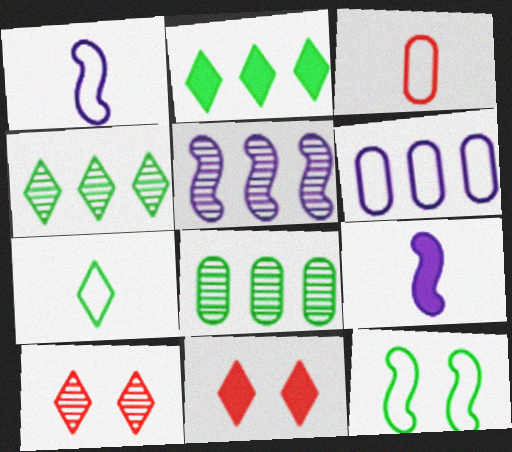[[1, 3, 7], 
[1, 8, 11]]